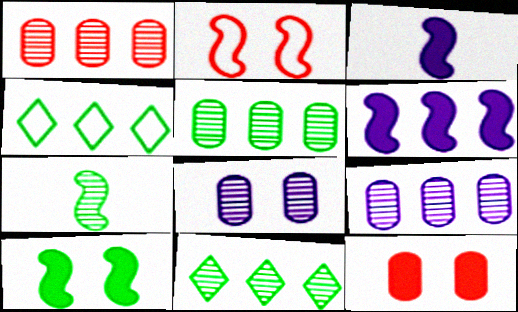[[1, 4, 6], 
[1, 5, 9], 
[2, 6, 7]]